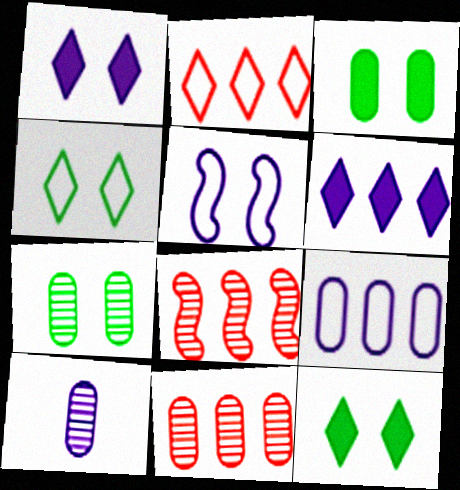[[5, 6, 10], 
[7, 10, 11]]